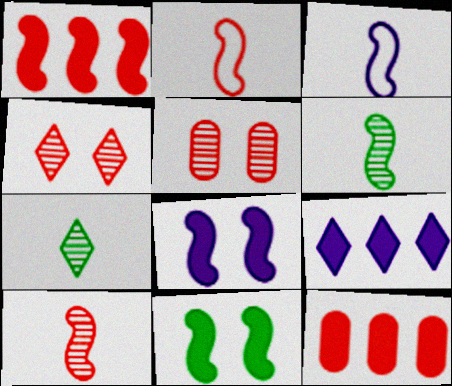[[2, 4, 12]]